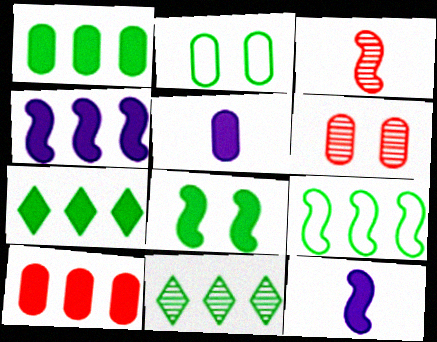[[1, 9, 11], 
[4, 7, 10]]